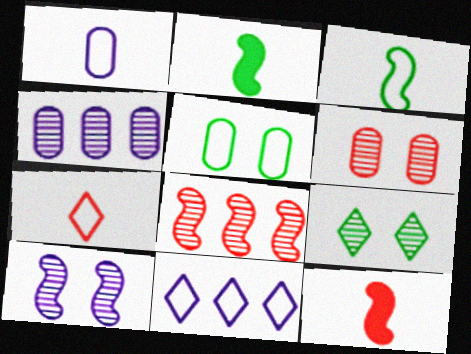[[1, 3, 7], 
[2, 6, 11], 
[6, 9, 10]]